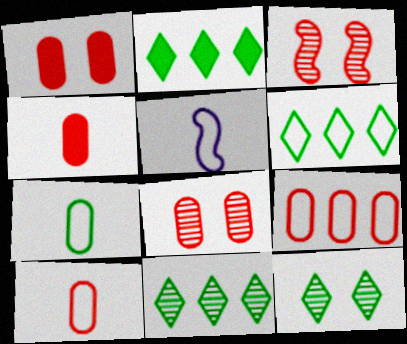[[1, 5, 11], 
[2, 5, 8], 
[2, 6, 11], 
[4, 8, 9]]